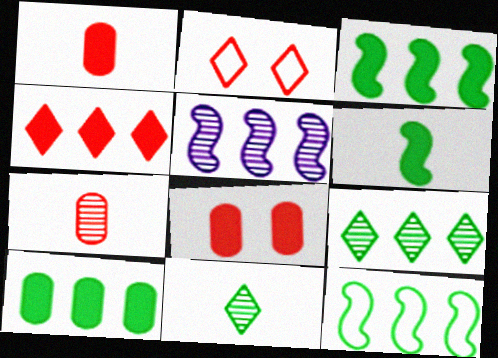[[9, 10, 12]]